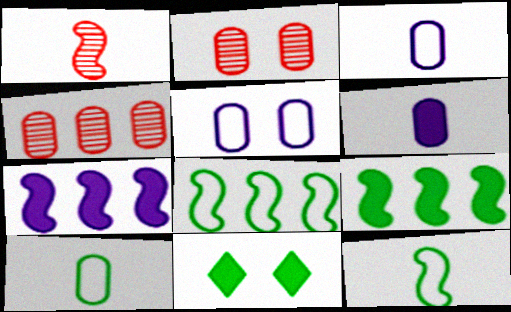[]